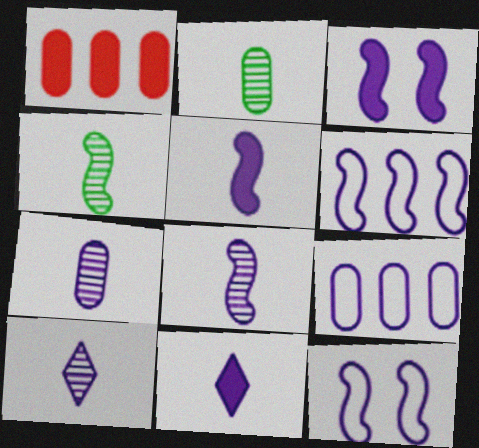[[3, 6, 8], 
[3, 9, 10], 
[7, 8, 10]]